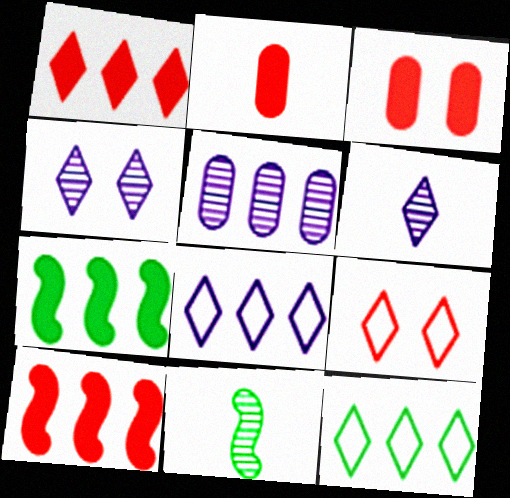[[3, 8, 11], 
[5, 10, 12]]